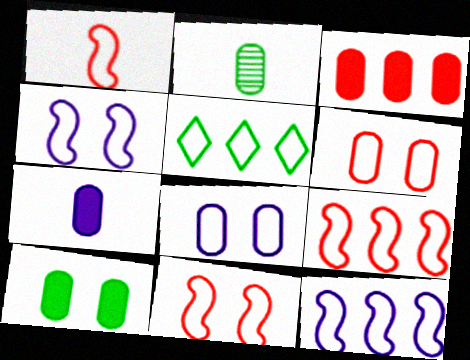[[1, 5, 8], 
[1, 9, 11], 
[2, 3, 8], 
[3, 7, 10]]